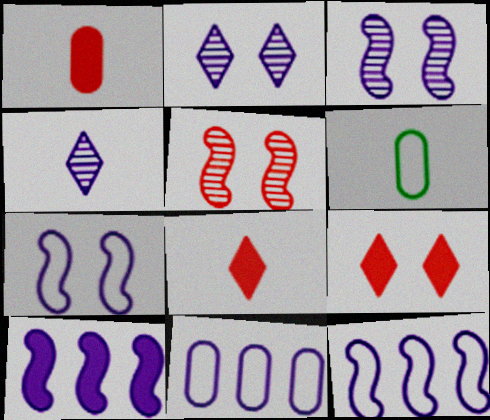[]